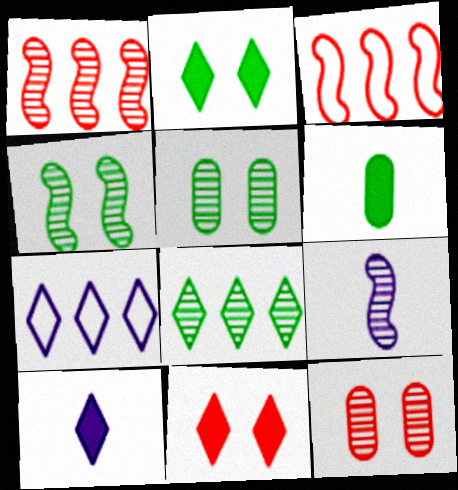[[1, 4, 9], 
[3, 5, 10], 
[8, 9, 12]]